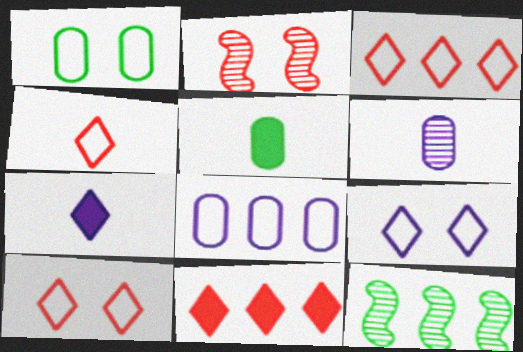[[3, 4, 10], 
[8, 11, 12]]